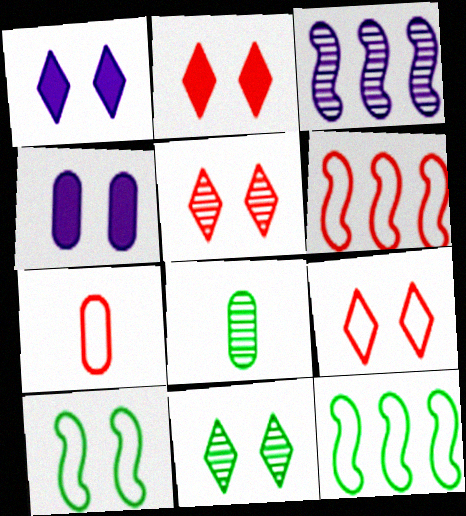[[1, 6, 8], 
[1, 9, 11], 
[2, 5, 9], 
[3, 5, 8], 
[4, 5, 10], 
[6, 7, 9]]